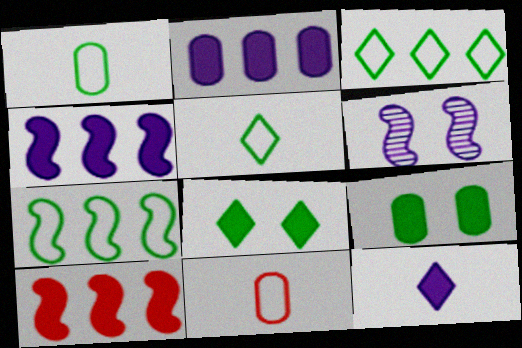[[9, 10, 12]]